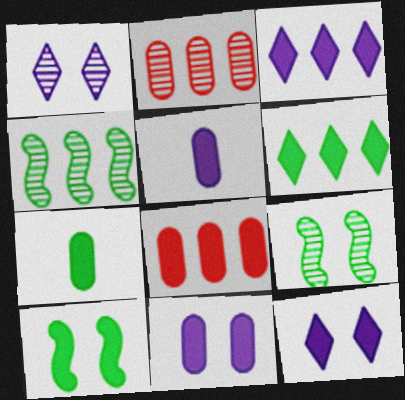[[6, 7, 10], 
[7, 8, 11]]